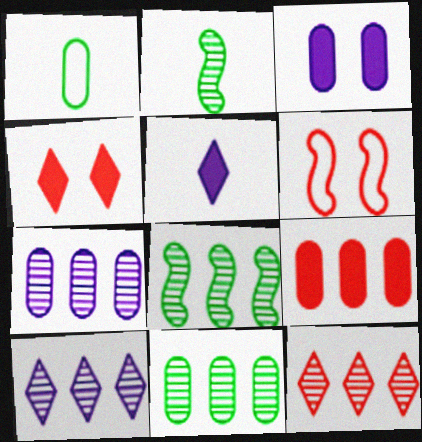[[5, 6, 11], 
[7, 8, 12]]